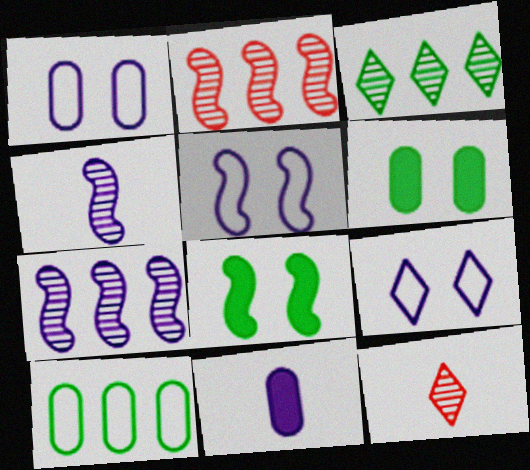[[1, 5, 9], 
[7, 9, 11]]